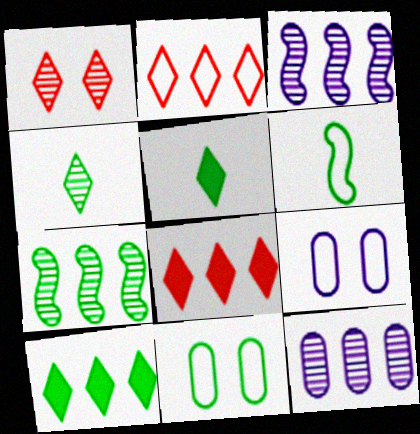[[2, 6, 9], 
[5, 7, 11]]